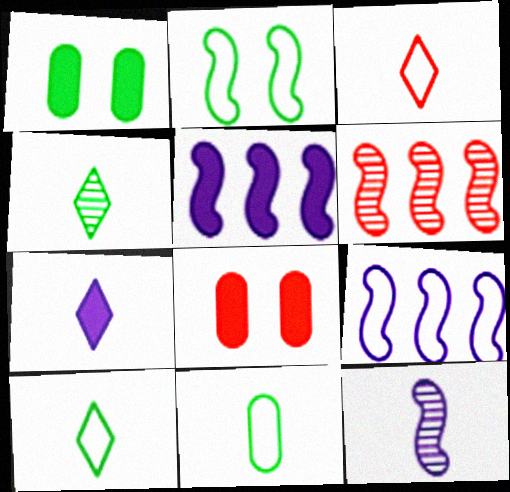[[3, 4, 7], 
[3, 6, 8], 
[4, 8, 9]]